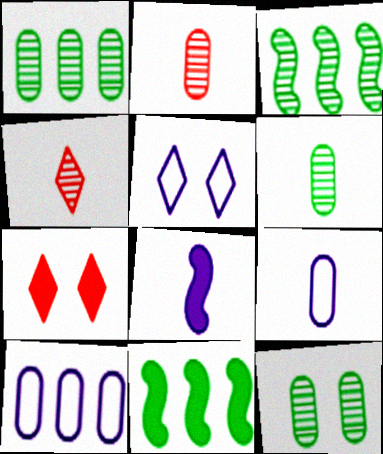[[1, 6, 12], 
[2, 5, 11], 
[3, 7, 9]]